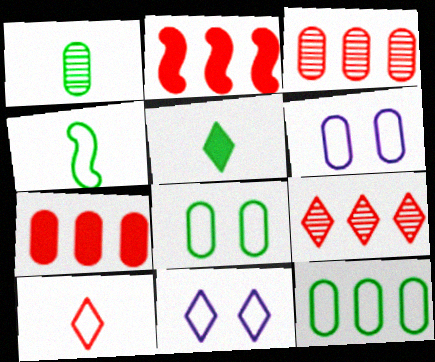[[1, 2, 11], 
[1, 4, 5], 
[1, 6, 7], 
[5, 9, 11]]